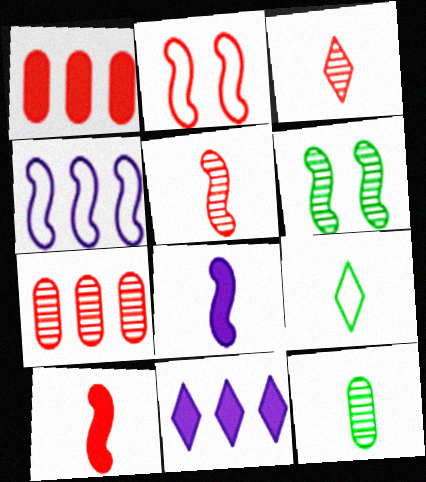[[1, 2, 3], 
[2, 11, 12], 
[4, 6, 10]]